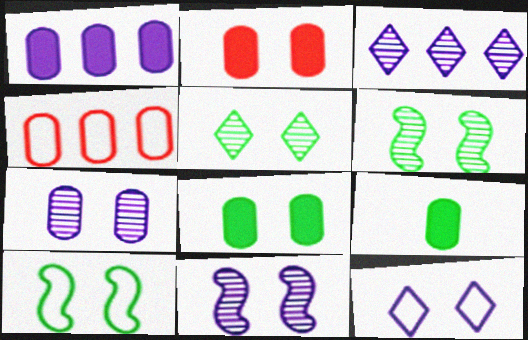[[1, 2, 9], 
[2, 6, 12], 
[4, 7, 9], 
[5, 8, 10]]